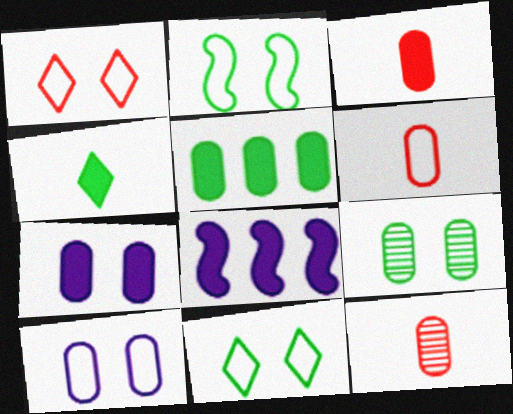[[1, 2, 10], 
[3, 5, 7], 
[3, 6, 12], 
[5, 10, 12], 
[8, 11, 12]]